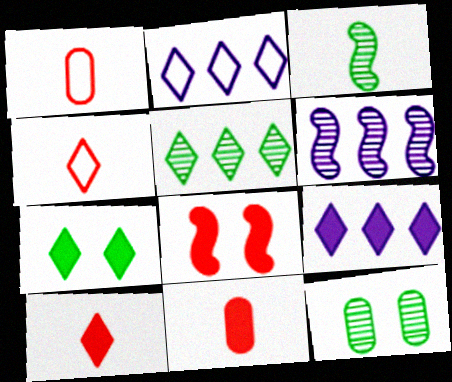[[1, 6, 7], 
[3, 5, 12], 
[7, 9, 10]]